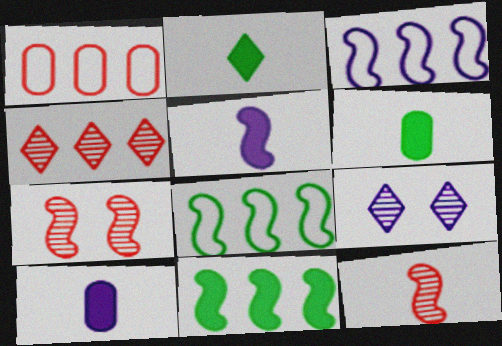[[3, 9, 10], 
[5, 7, 8]]